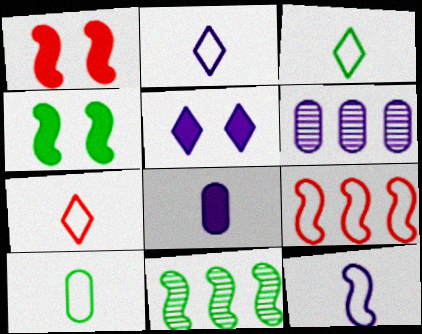[[1, 3, 6], 
[1, 11, 12], 
[2, 3, 7], 
[4, 6, 7], 
[5, 6, 12], 
[7, 10, 12]]